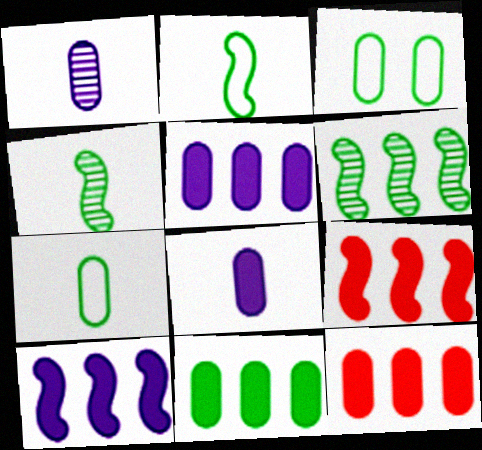[[1, 3, 12], 
[5, 11, 12]]